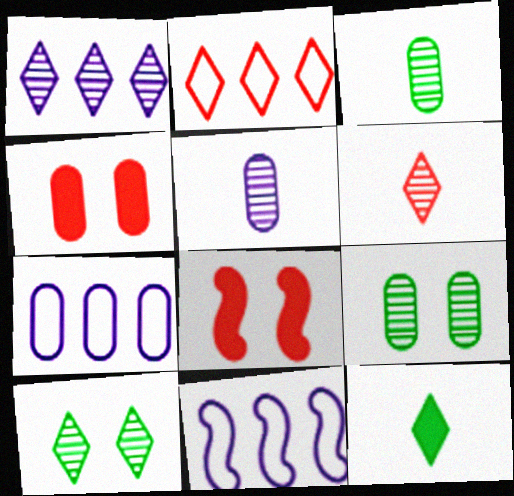[[1, 6, 10], 
[3, 4, 7]]